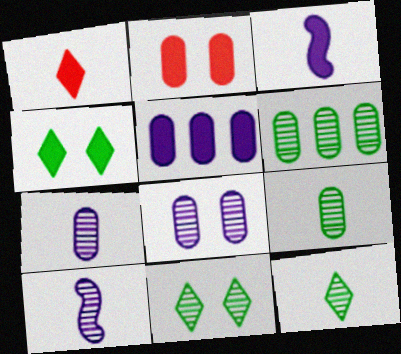[]